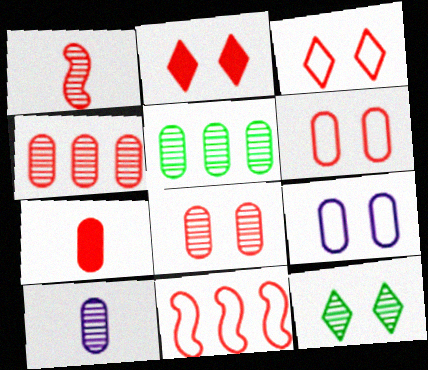[[4, 6, 7], 
[5, 7, 9], 
[5, 8, 10]]